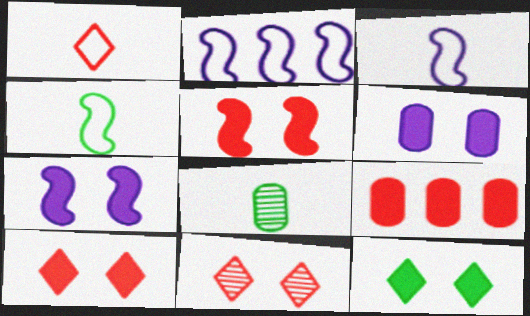[[2, 8, 10], 
[5, 6, 12]]